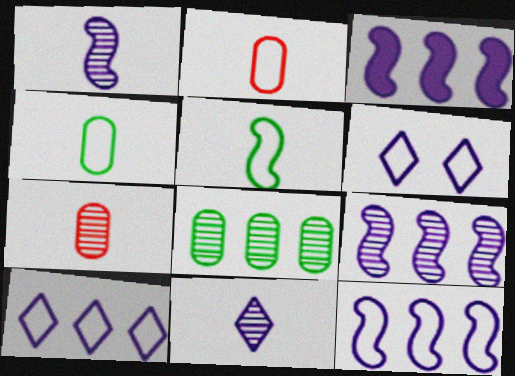[[3, 9, 12]]